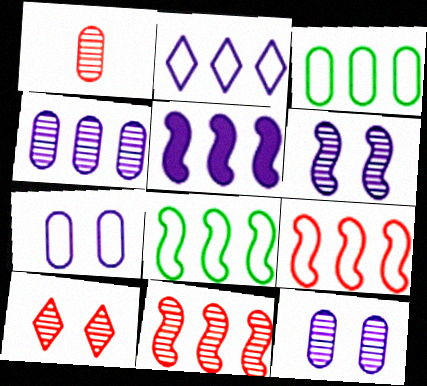[[1, 10, 11], 
[2, 3, 9], 
[2, 4, 5], 
[5, 8, 11]]